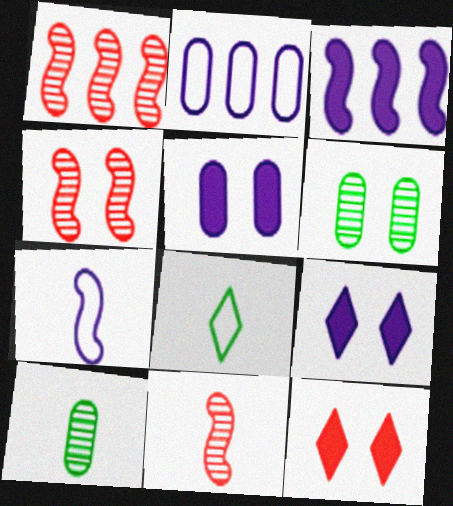[[1, 4, 11], 
[1, 5, 8]]